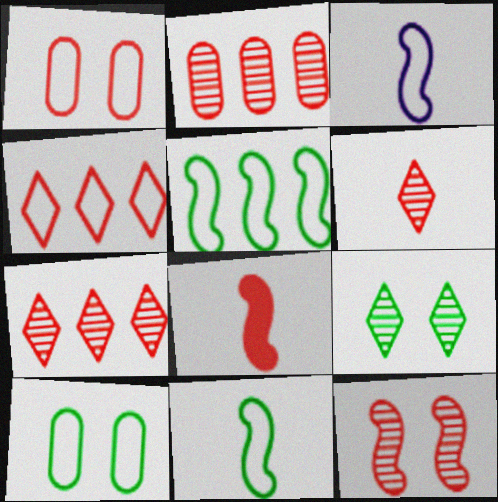[[1, 7, 8], 
[2, 6, 12], 
[3, 4, 10]]